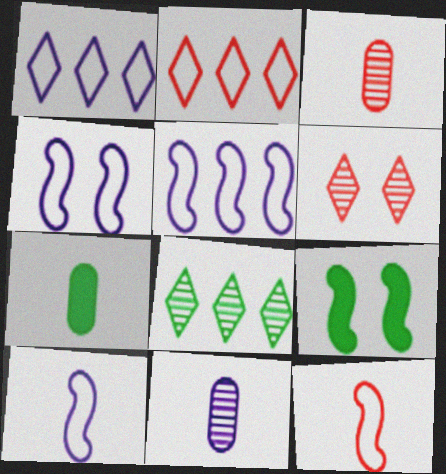[[1, 3, 9], 
[2, 9, 11], 
[4, 5, 10], 
[5, 6, 7]]